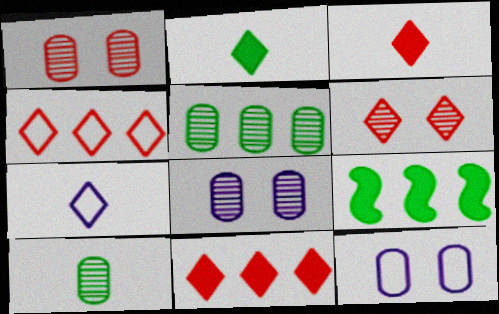[[1, 7, 9], 
[3, 4, 6]]